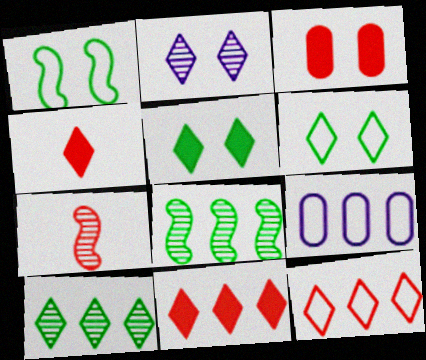[[1, 2, 3], 
[3, 7, 12], 
[5, 7, 9], 
[8, 9, 11]]